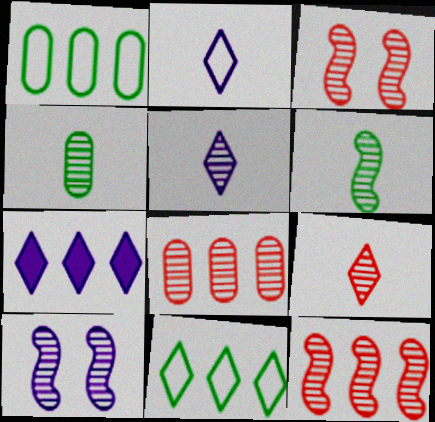[[1, 7, 12], 
[3, 8, 9], 
[6, 10, 12]]